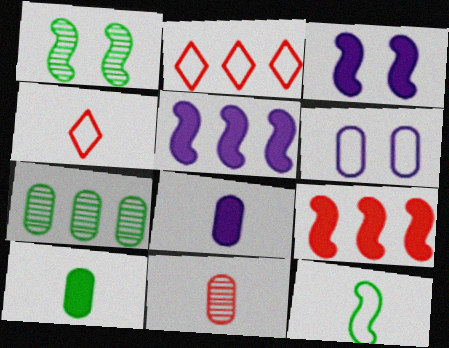[[1, 2, 8], 
[2, 5, 7], 
[2, 6, 12], 
[3, 4, 7]]